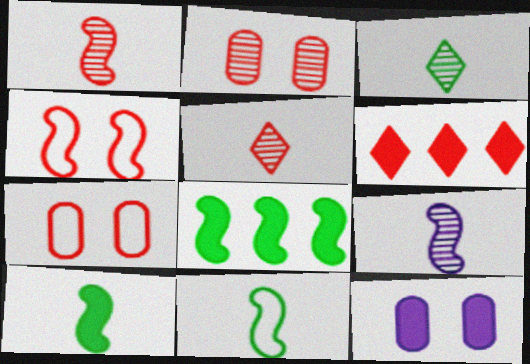[[1, 6, 7], 
[4, 8, 9], 
[6, 10, 12]]